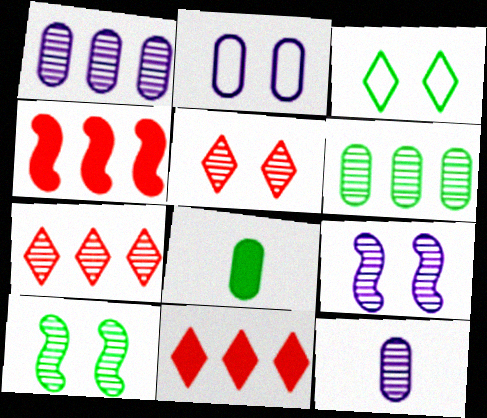[[3, 4, 12], 
[7, 10, 12]]